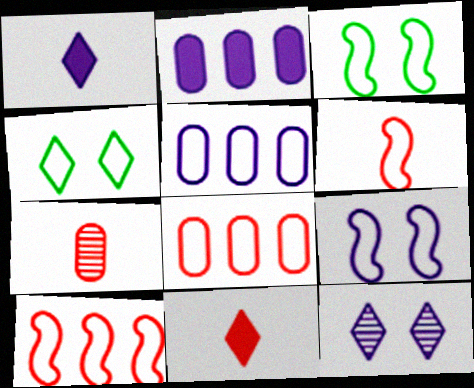[[4, 5, 6], 
[6, 7, 11]]